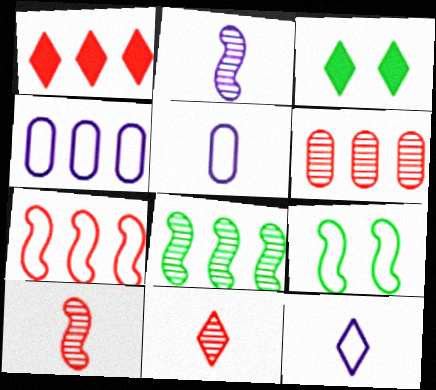[[1, 4, 8], 
[1, 6, 7], 
[3, 4, 10]]